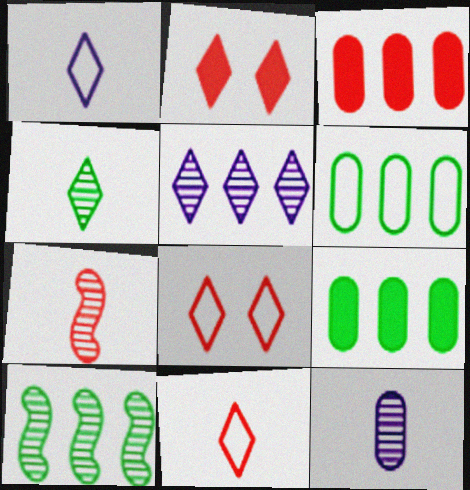[[3, 7, 8], 
[4, 7, 12]]